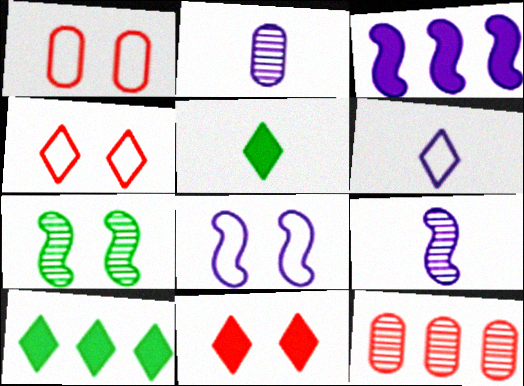[[1, 9, 10], 
[3, 8, 9], 
[5, 8, 12]]